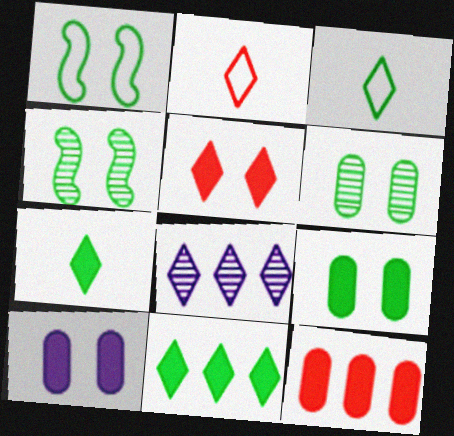[[3, 5, 8]]